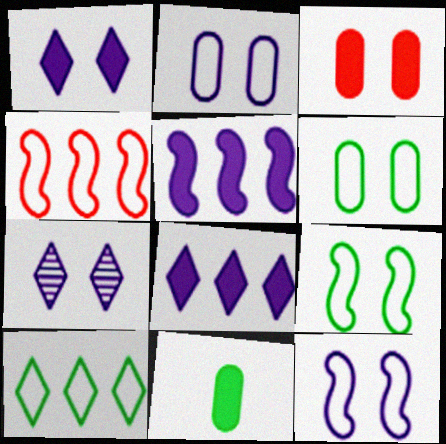[[3, 7, 9], 
[4, 7, 11]]